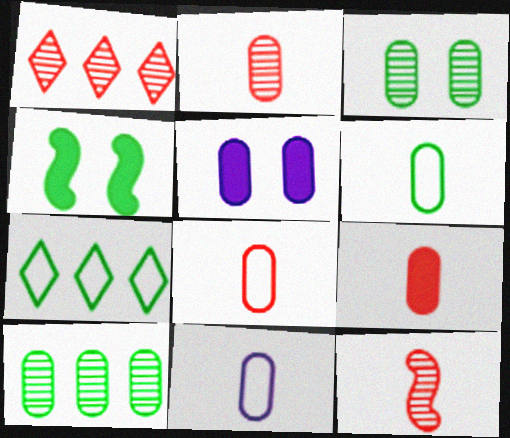[[1, 4, 11], 
[2, 8, 9], 
[5, 7, 12], 
[5, 8, 10], 
[6, 8, 11]]